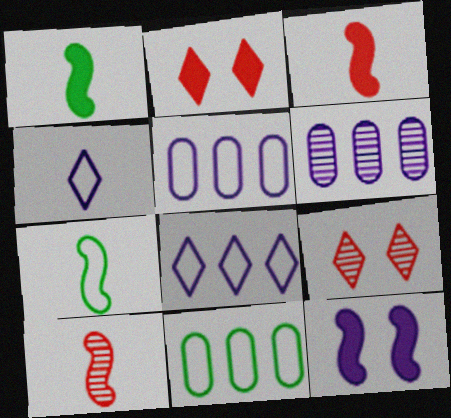[[1, 5, 9], 
[2, 6, 7], 
[4, 6, 12]]